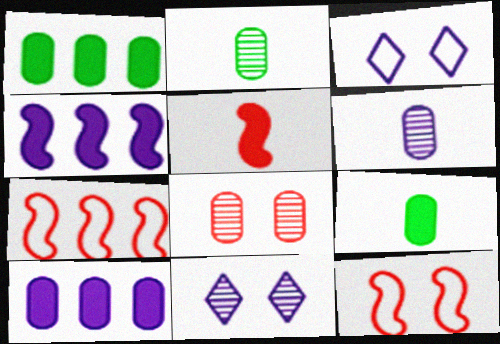[[3, 4, 6], 
[7, 9, 11]]